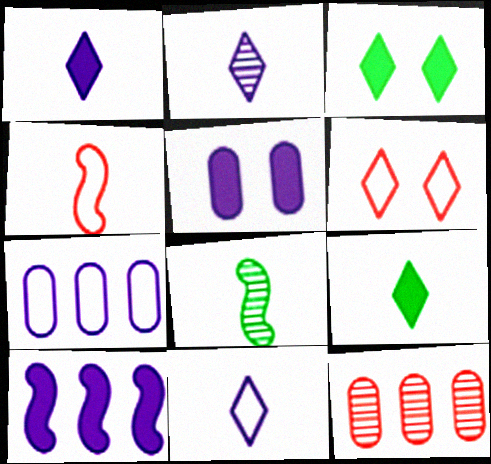[[1, 2, 11], 
[1, 5, 10]]